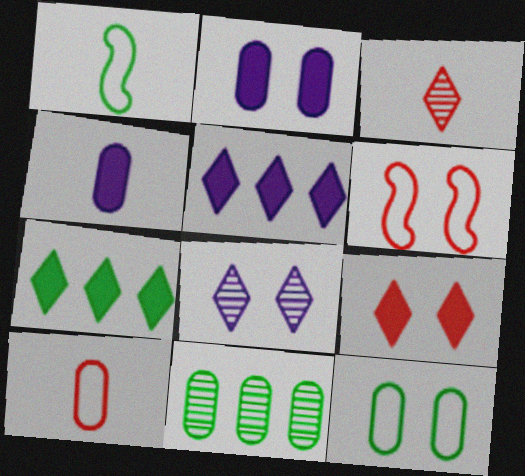[[1, 3, 4], 
[2, 10, 11]]